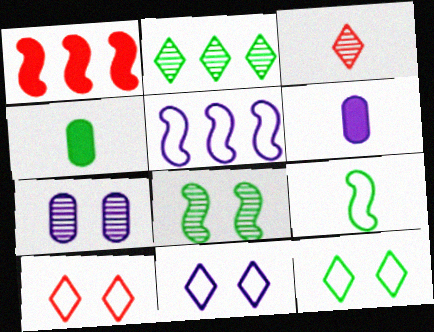[[3, 6, 9], 
[10, 11, 12]]